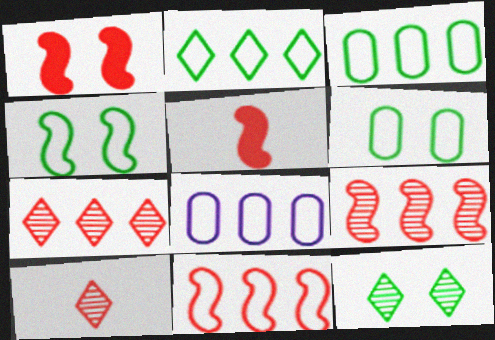[[2, 8, 11], 
[5, 8, 12]]